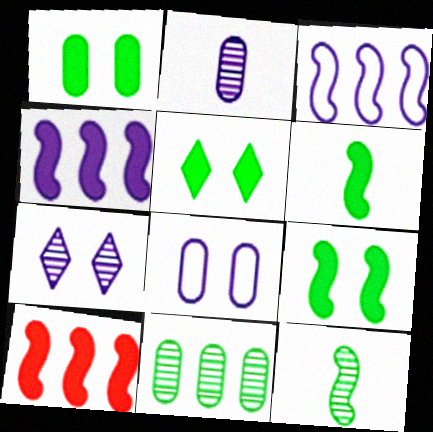[[1, 5, 9]]